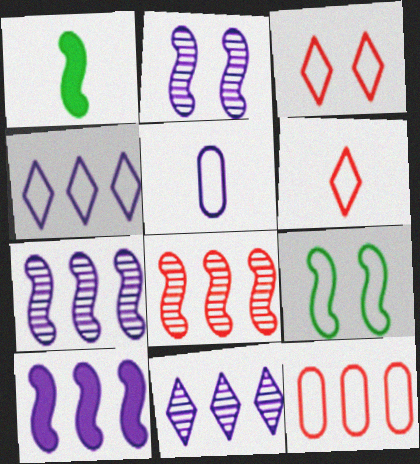[]